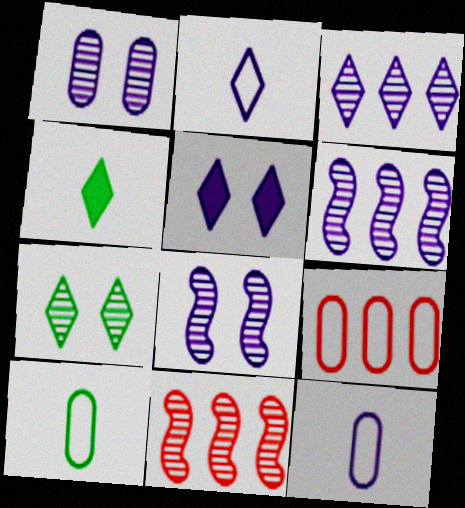[[2, 3, 5], 
[4, 8, 9], 
[5, 6, 12], 
[5, 10, 11]]